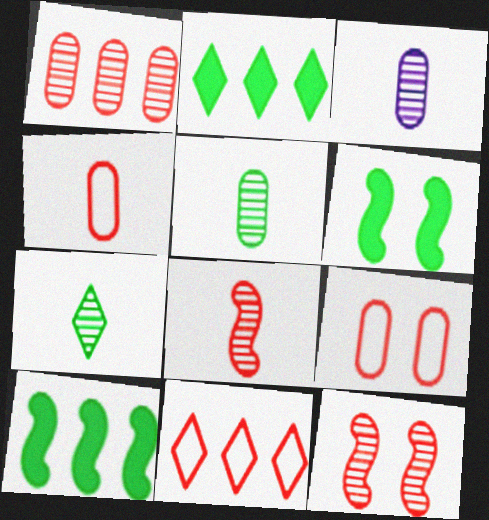[[3, 6, 11], 
[3, 7, 8]]